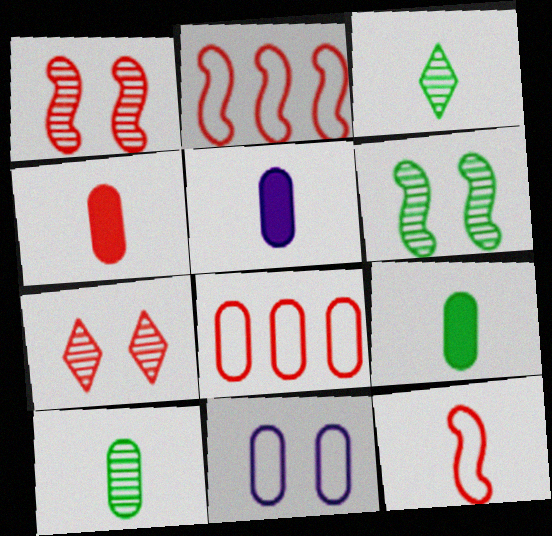[[2, 4, 7], 
[3, 5, 12], 
[4, 5, 9]]